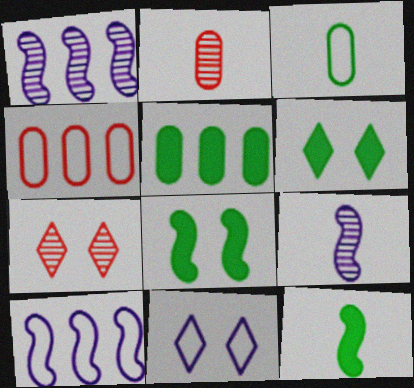[[2, 6, 10], 
[4, 6, 9], 
[5, 6, 12], 
[6, 7, 11]]